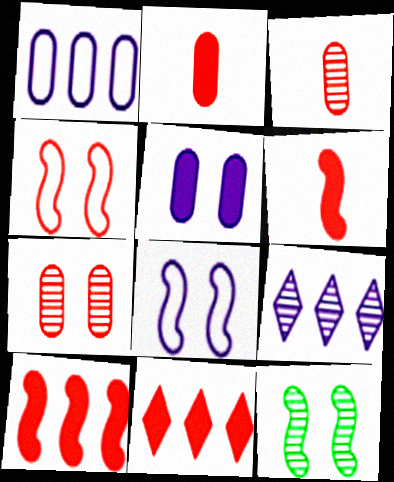[[3, 4, 11], 
[3, 9, 12]]